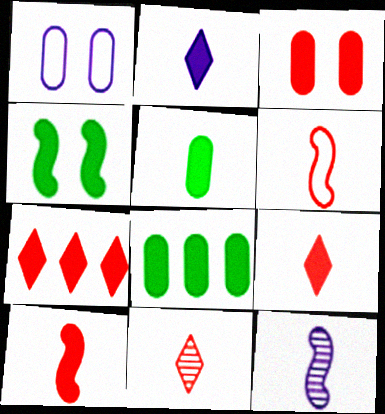[[2, 5, 10], 
[3, 7, 10]]